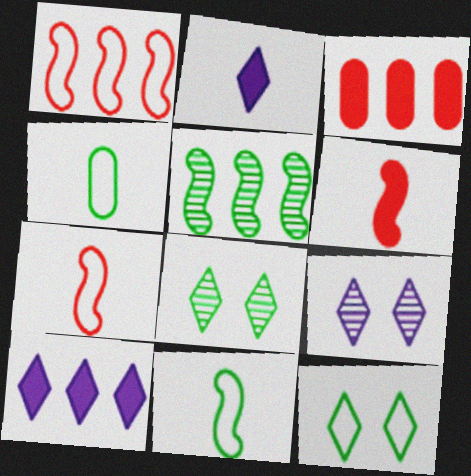[[3, 9, 11]]